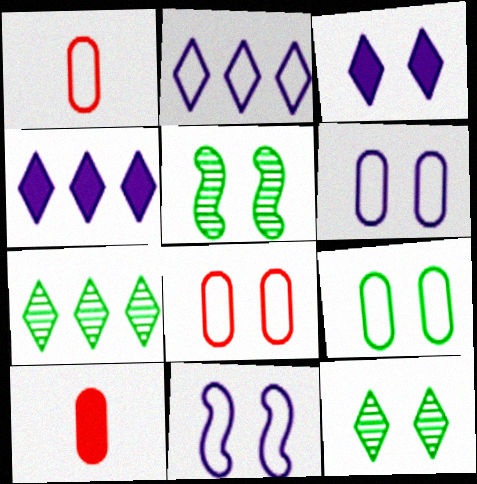[[1, 4, 5], 
[2, 5, 10], 
[3, 5, 8], 
[6, 8, 9], 
[7, 10, 11]]